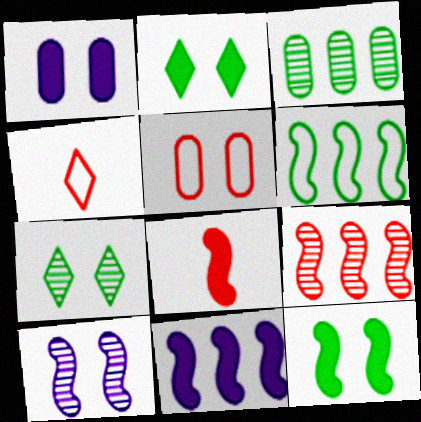[[2, 5, 10], 
[6, 8, 10], 
[6, 9, 11], 
[8, 11, 12]]